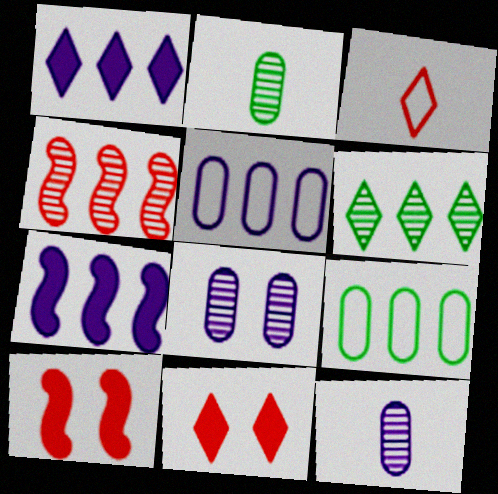[[1, 4, 9]]